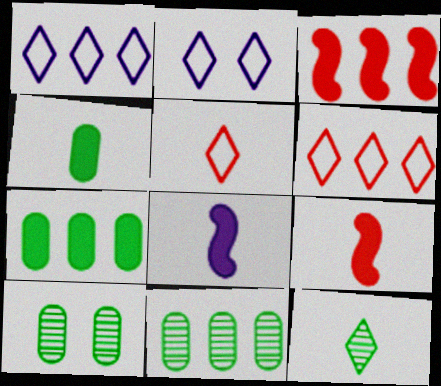[[1, 3, 11], 
[1, 9, 10], 
[2, 9, 11], 
[6, 8, 10]]